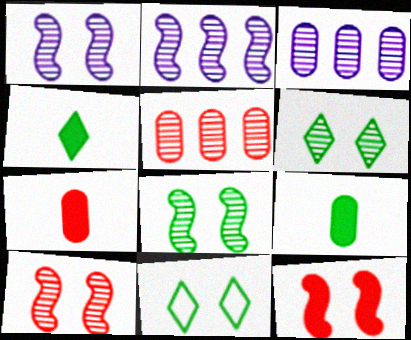[[1, 8, 10], 
[2, 7, 11]]